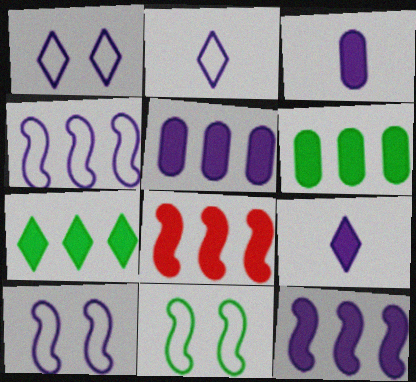[[5, 7, 8]]